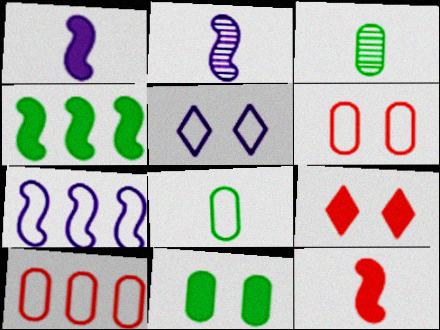[[3, 7, 9]]